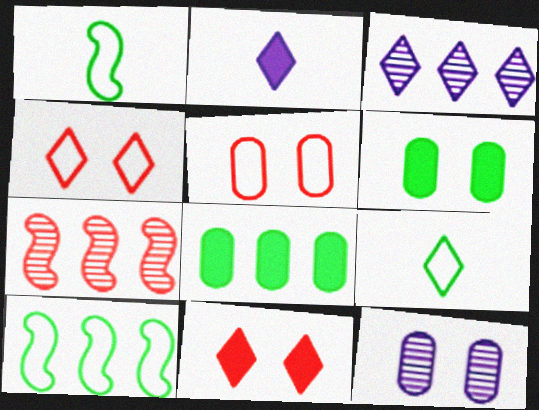[[3, 9, 11], 
[5, 6, 12]]